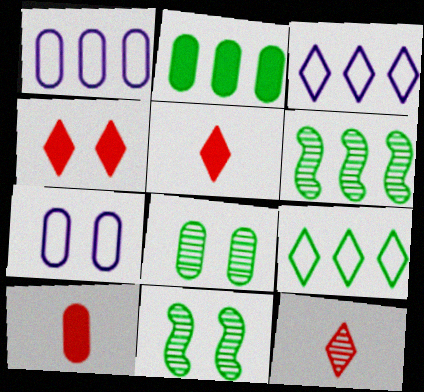[[1, 5, 11], 
[1, 8, 10], 
[2, 6, 9], 
[3, 10, 11], 
[4, 7, 11], 
[5, 6, 7]]